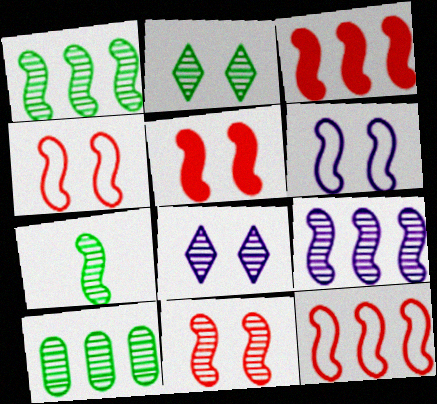[[2, 7, 10], 
[3, 6, 7], 
[4, 5, 11], 
[7, 9, 11]]